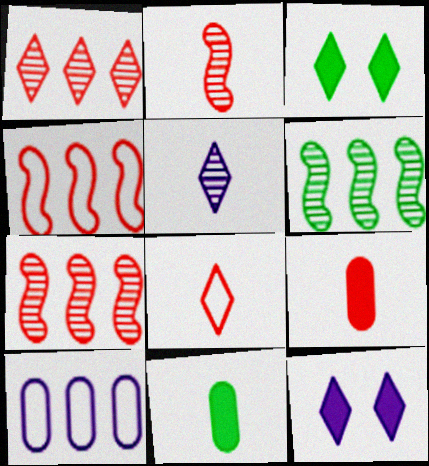[[2, 3, 10], 
[2, 8, 9]]